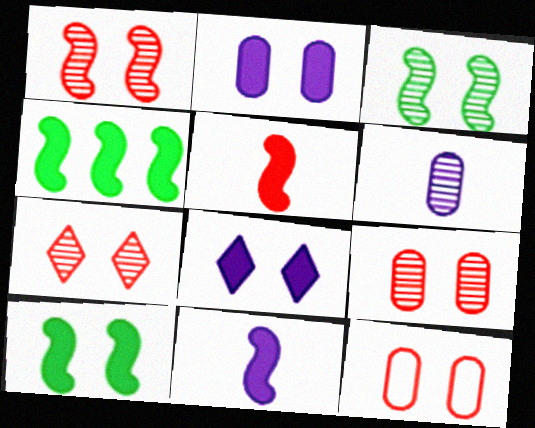[[1, 7, 9], 
[3, 8, 12]]